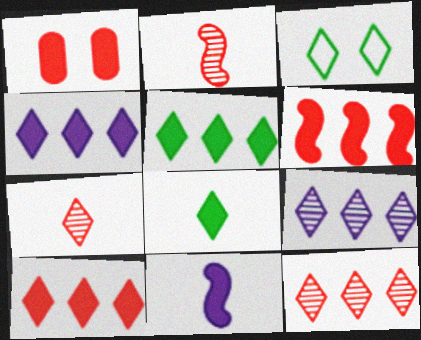[[1, 5, 11], 
[3, 4, 7], 
[4, 5, 10]]